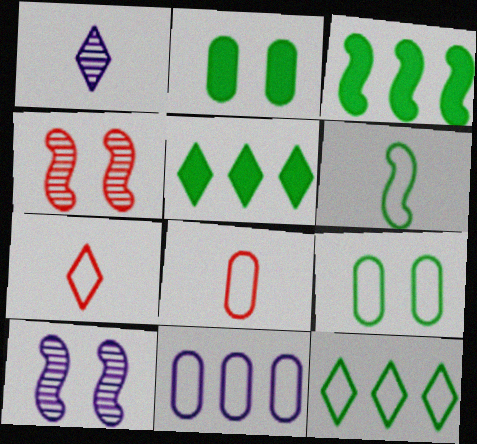[[5, 8, 10], 
[6, 9, 12], 
[8, 9, 11]]